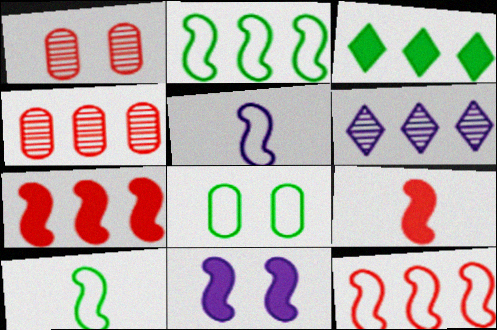[[1, 3, 5], 
[6, 8, 9]]